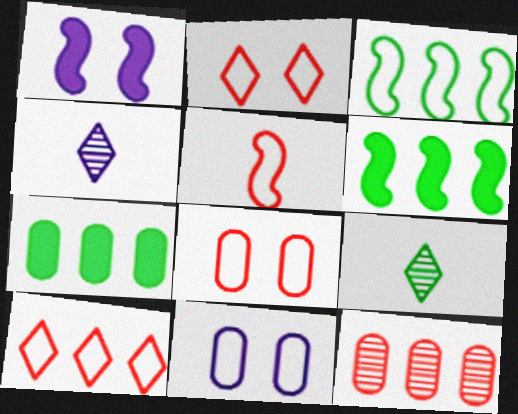[[4, 6, 8], 
[5, 8, 10]]